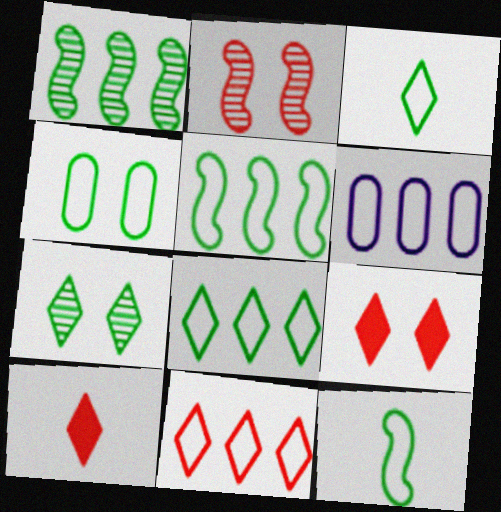[[3, 4, 5], 
[4, 8, 12], 
[5, 6, 11]]